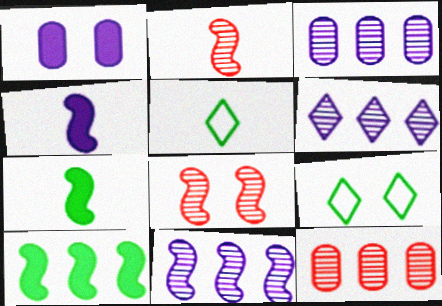[[1, 8, 9], 
[3, 6, 11], 
[4, 9, 12]]